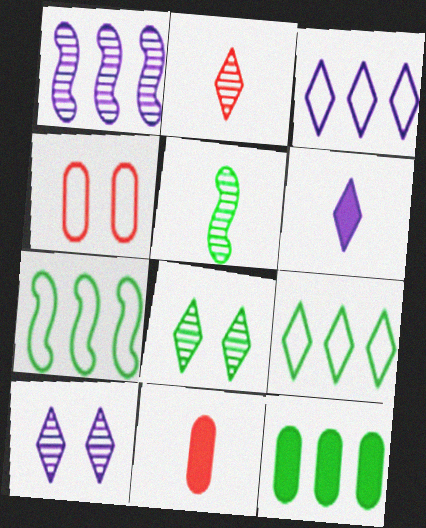[[3, 6, 10], 
[7, 10, 11]]